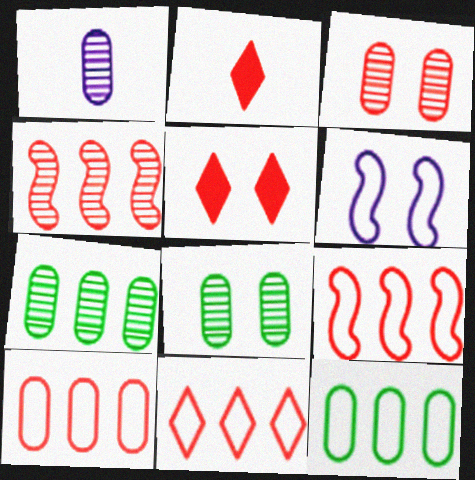[[1, 3, 7], 
[2, 3, 9], 
[2, 6, 7], 
[5, 6, 8], 
[9, 10, 11]]